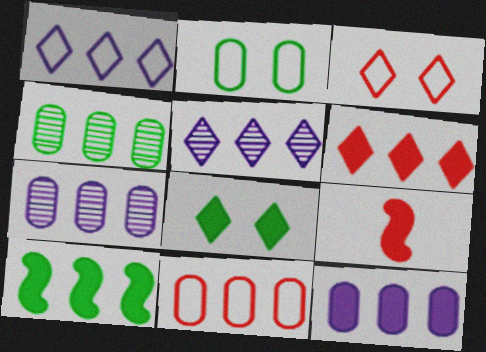[[2, 5, 9], 
[4, 11, 12], 
[5, 10, 11], 
[6, 10, 12], 
[8, 9, 12]]